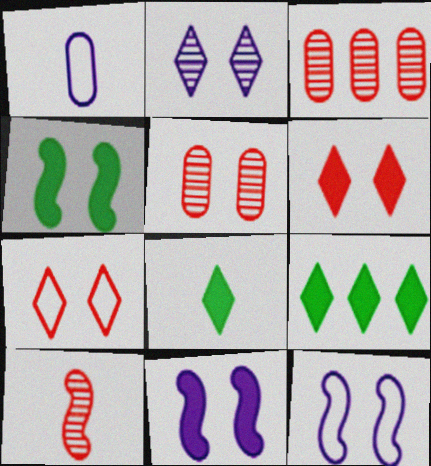[[1, 8, 10], 
[3, 8, 12]]